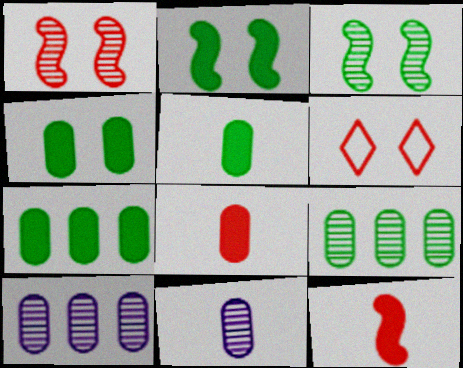[[4, 5, 7]]